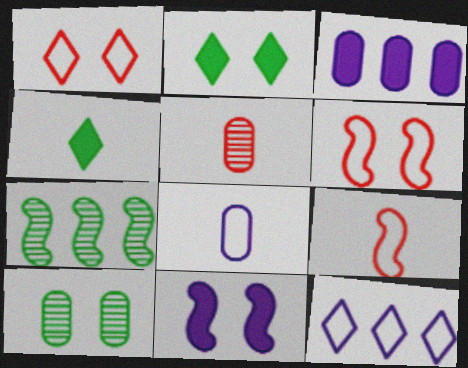[[1, 10, 11], 
[7, 9, 11]]